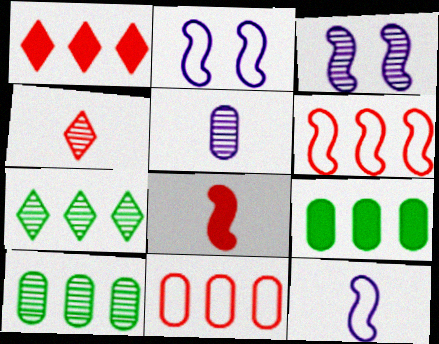[[2, 4, 9], 
[3, 4, 10]]